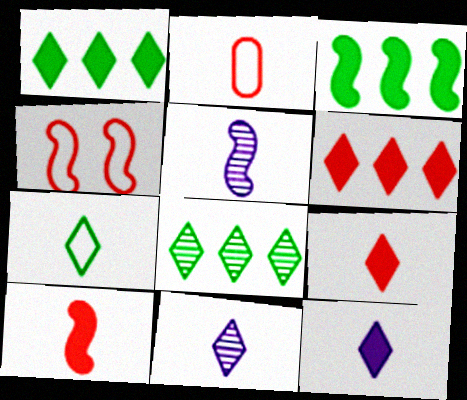[[3, 4, 5], 
[7, 9, 11]]